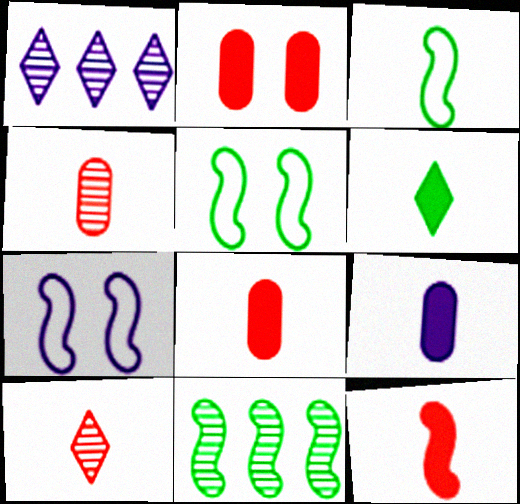[[1, 2, 3], 
[1, 5, 8], 
[1, 7, 9], 
[3, 9, 10], 
[6, 9, 12], 
[7, 11, 12]]